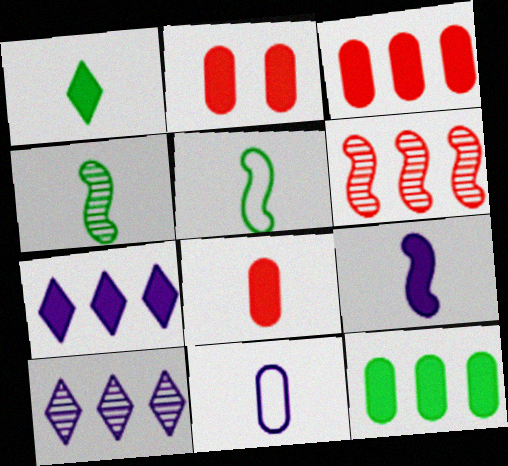[[1, 8, 9], 
[2, 3, 8], 
[2, 5, 10]]